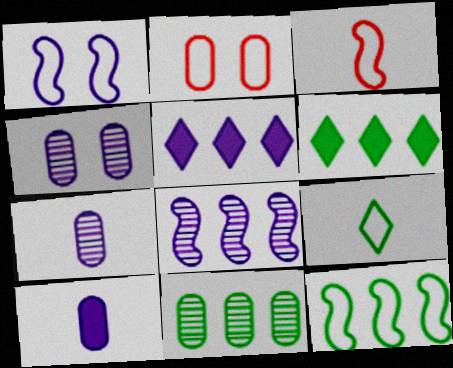[[1, 3, 12], 
[1, 5, 7], 
[2, 10, 11], 
[3, 4, 6], 
[6, 11, 12]]